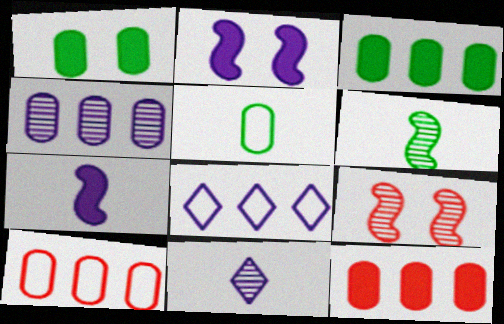[[3, 4, 10]]